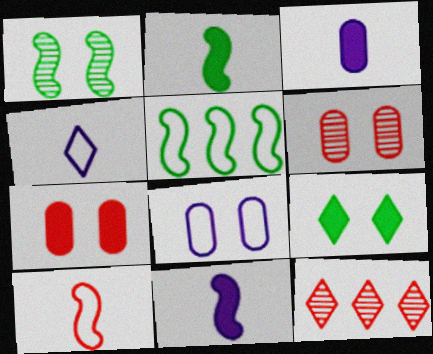[[1, 2, 5], 
[2, 8, 12], 
[4, 9, 12], 
[7, 10, 12]]